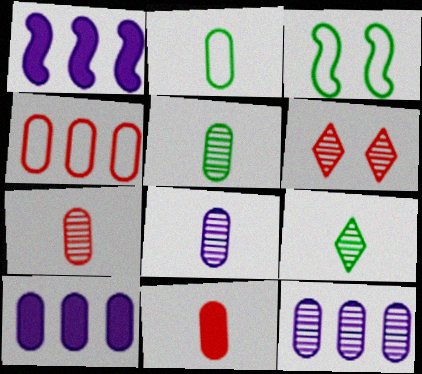[[1, 2, 6], 
[2, 8, 11], 
[5, 7, 8]]